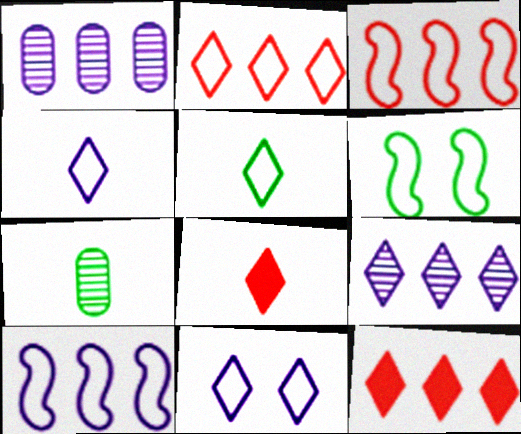[[1, 6, 8], 
[2, 5, 11]]